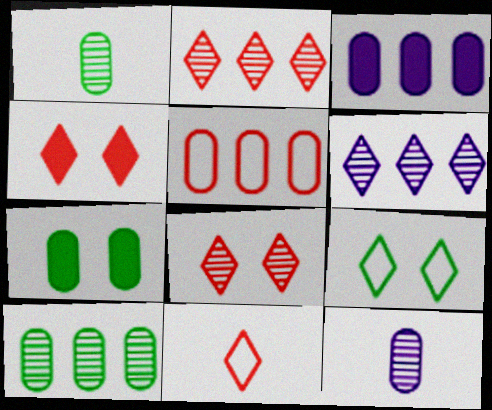[[2, 4, 11], 
[3, 5, 10], 
[5, 7, 12]]